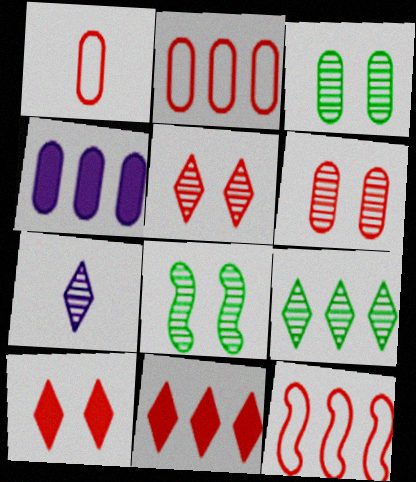[[1, 3, 4], 
[4, 9, 12], 
[5, 7, 9]]